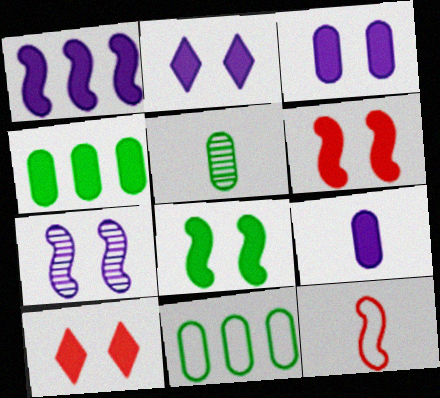[[1, 2, 9], 
[3, 8, 10]]